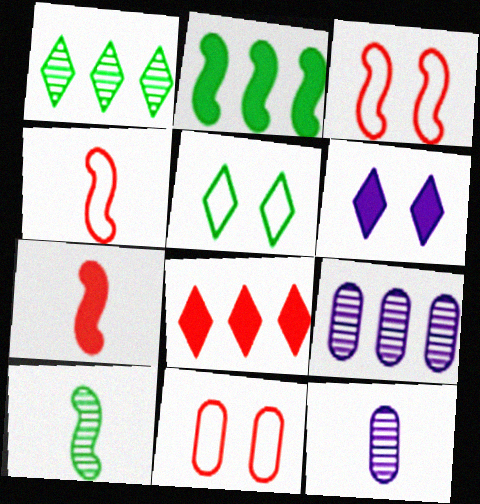[[5, 7, 9]]